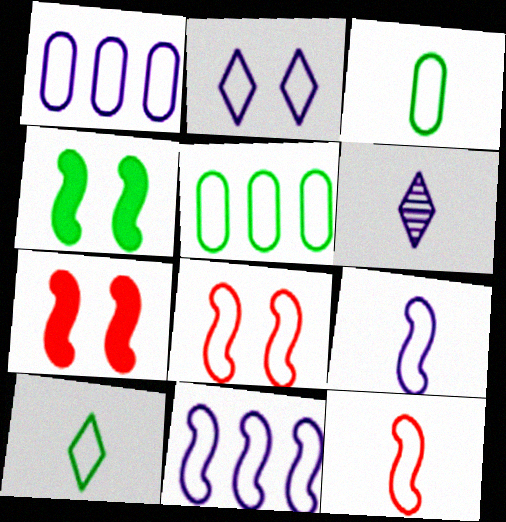[[1, 2, 9], 
[1, 8, 10], 
[2, 5, 12], 
[5, 6, 7]]